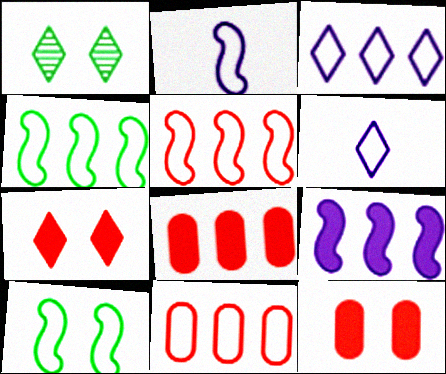[[1, 2, 8], 
[2, 5, 10], 
[3, 4, 11], 
[6, 10, 11]]